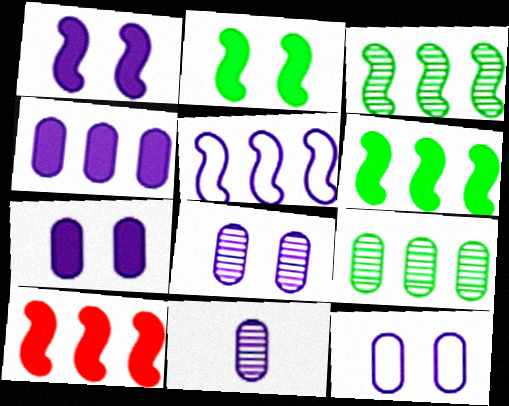[[3, 5, 10], 
[4, 11, 12], 
[7, 8, 12]]